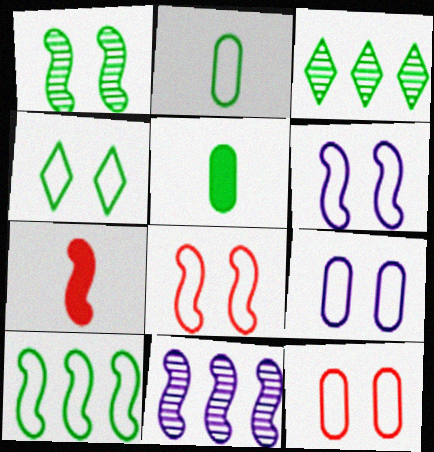[[2, 4, 10], 
[3, 7, 9], 
[4, 6, 12], 
[4, 8, 9]]